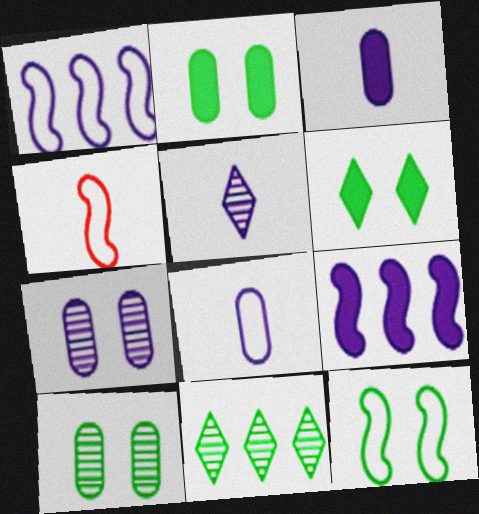[[1, 4, 12], 
[6, 10, 12]]